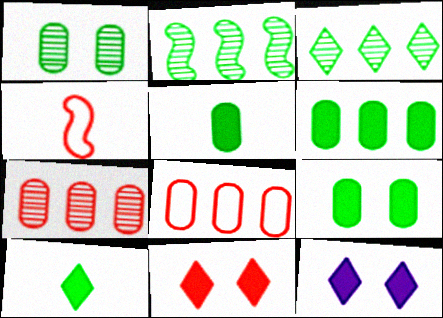[[4, 7, 11], 
[5, 6, 9]]